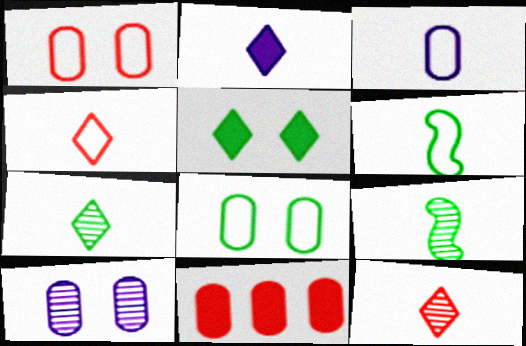[[2, 4, 7], 
[3, 4, 6]]